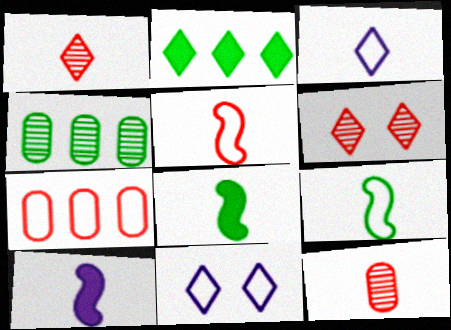[[1, 2, 11], 
[2, 3, 6], 
[3, 8, 12], 
[7, 9, 11]]